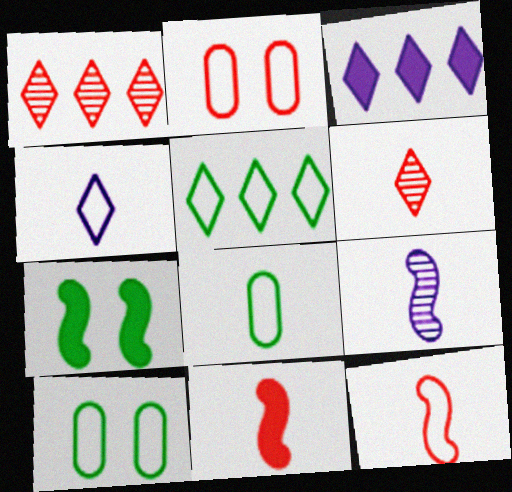[[1, 2, 11], 
[1, 3, 5], 
[4, 8, 12]]